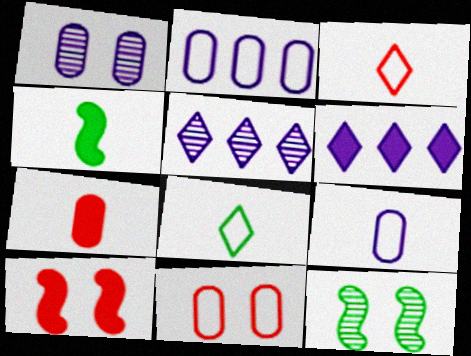[[4, 5, 11]]